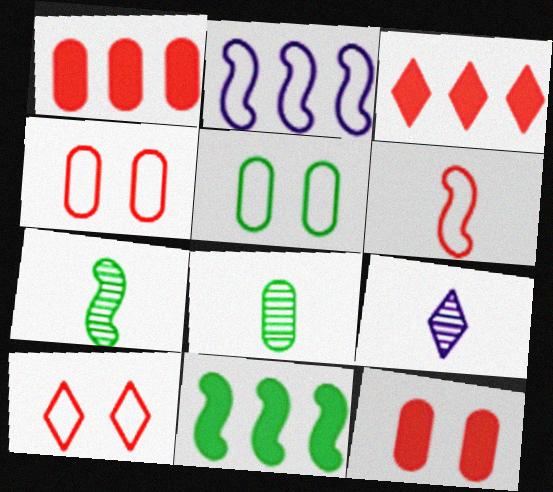[[4, 9, 11]]